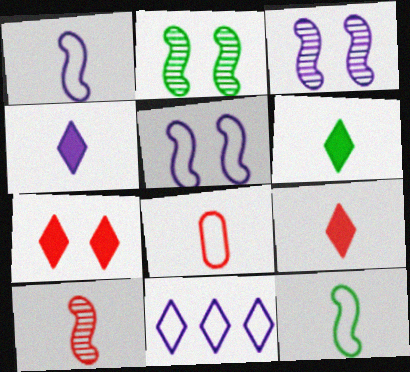[[4, 6, 9], 
[8, 9, 10]]